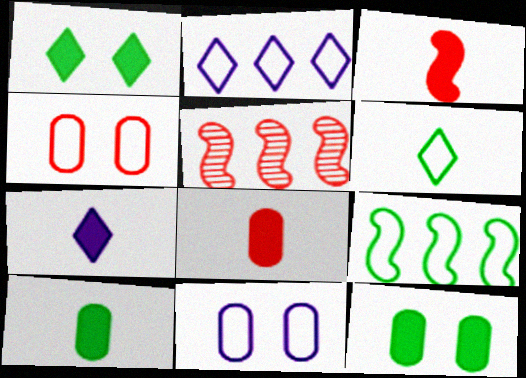[[3, 7, 10]]